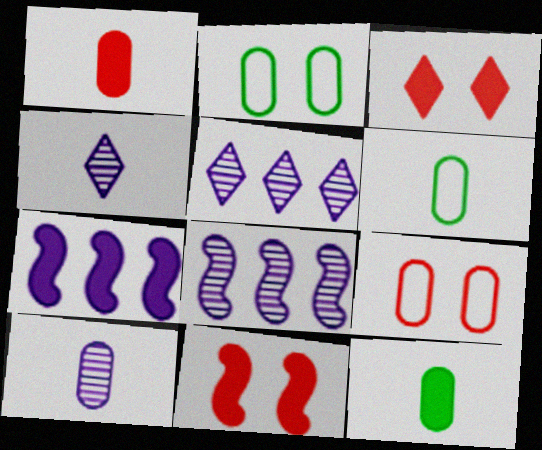[[1, 6, 10], 
[3, 6, 8], 
[3, 7, 12], 
[5, 6, 11]]